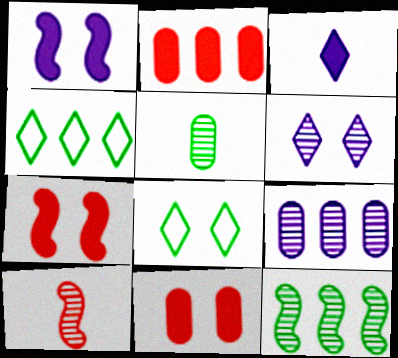[]